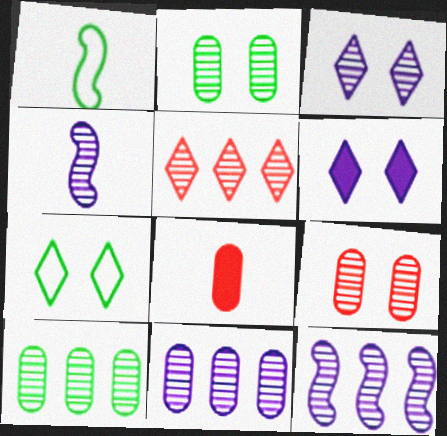[[2, 4, 5], 
[3, 4, 11], 
[5, 10, 12], 
[7, 8, 12]]